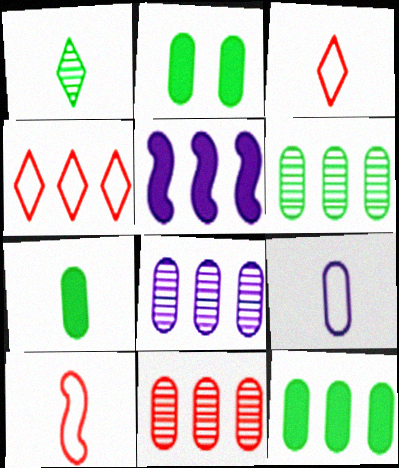[[2, 7, 12], 
[2, 9, 11], 
[4, 5, 6], 
[6, 8, 11]]